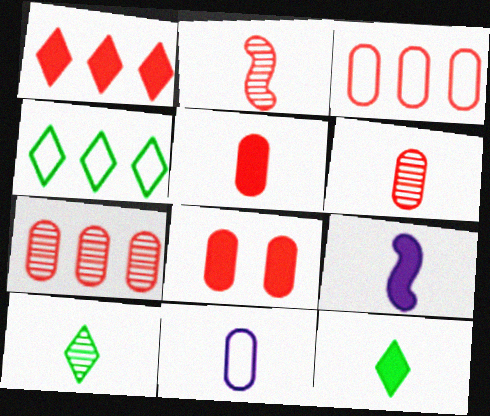[[2, 11, 12], 
[3, 6, 8], 
[5, 9, 12]]